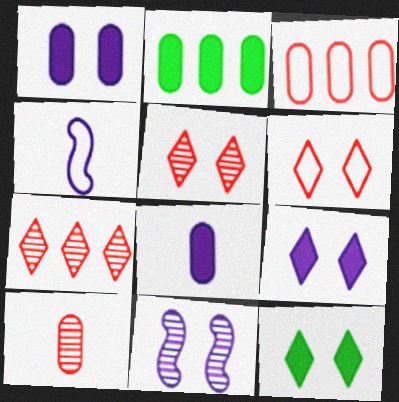[[2, 4, 5]]